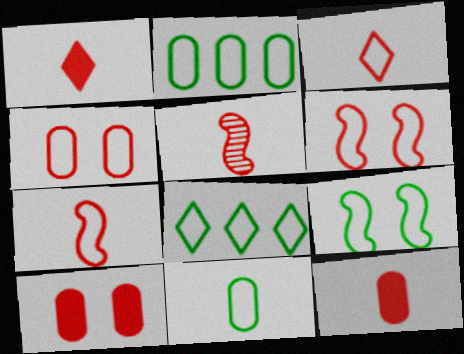[[3, 5, 12], 
[8, 9, 11]]